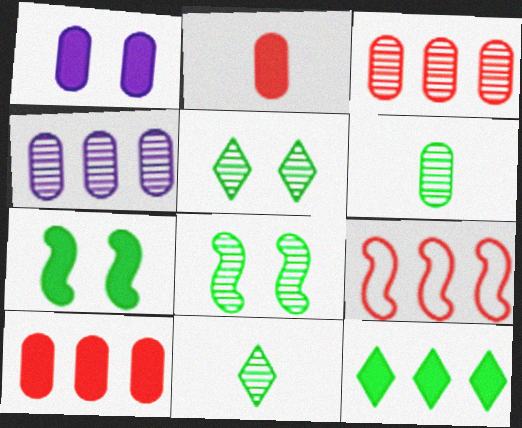[[1, 9, 11], 
[4, 9, 12]]